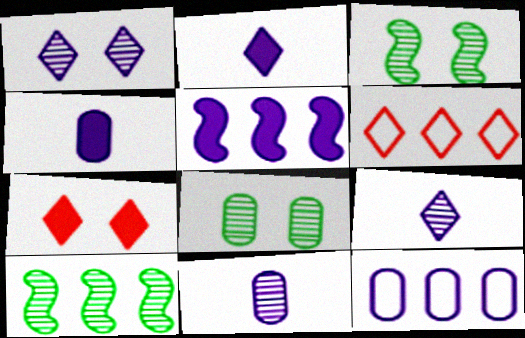[[3, 4, 6]]